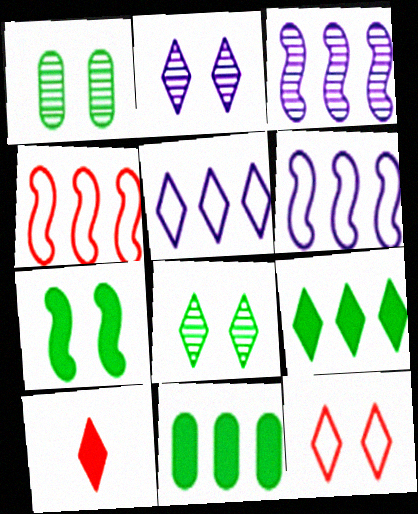[[1, 6, 10], 
[5, 8, 10]]